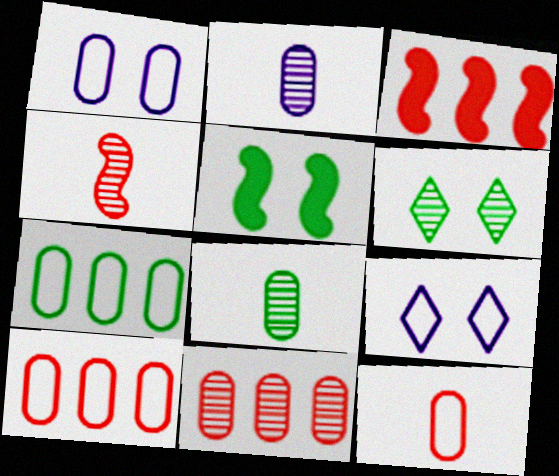[[1, 7, 12], 
[3, 8, 9]]